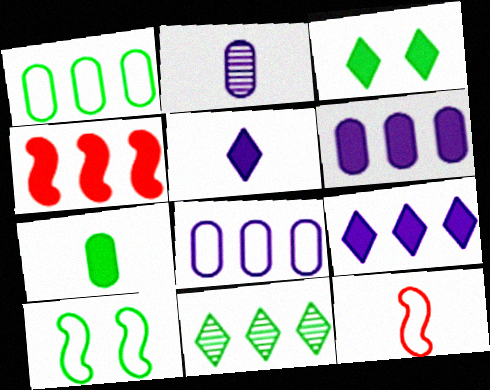[[4, 8, 11], 
[7, 10, 11]]